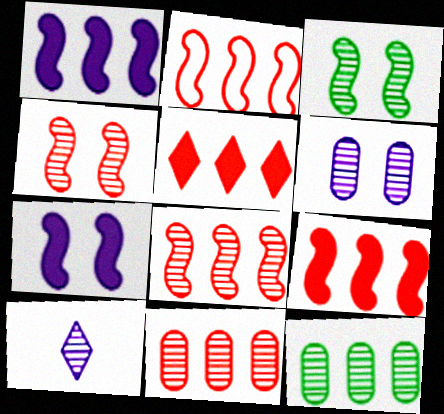[[2, 5, 11], 
[2, 8, 9], 
[3, 10, 11], 
[4, 10, 12]]